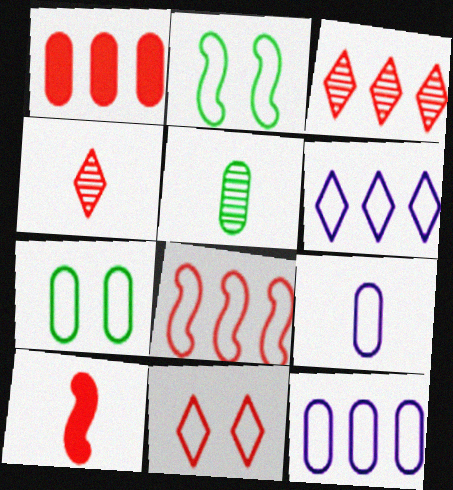[[1, 3, 8]]